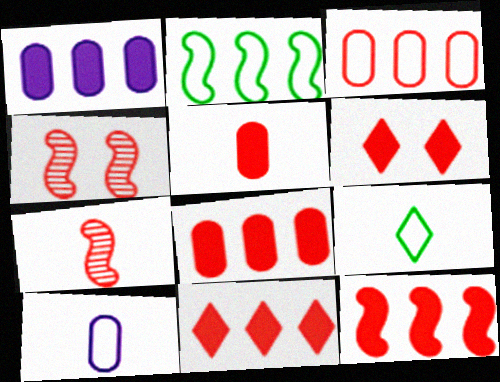[[1, 4, 9], 
[3, 6, 7], 
[5, 6, 12], 
[8, 11, 12]]